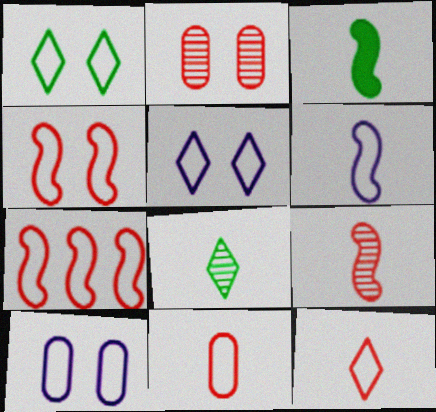[[1, 4, 10], 
[3, 6, 9]]